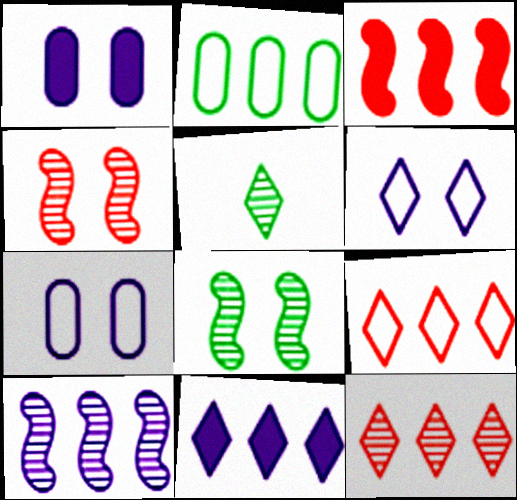[[3, 5, 7]]